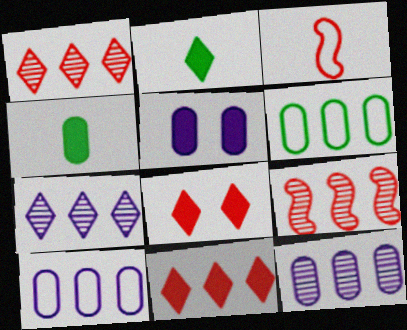[]